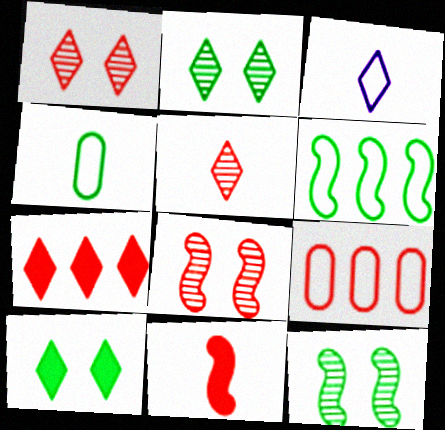[[1, 9, 11], 
[2, 3, 7]]